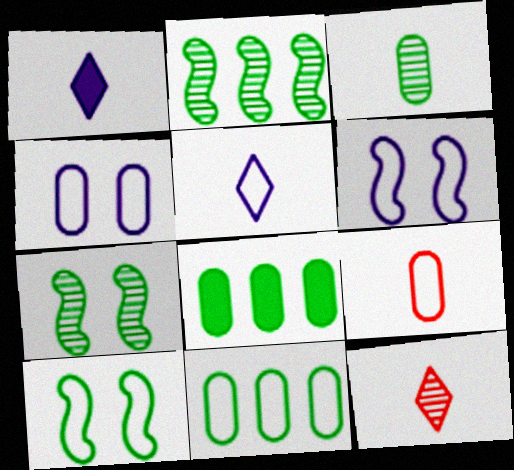[[4, 9, 11], 
[6, 8, 12]]